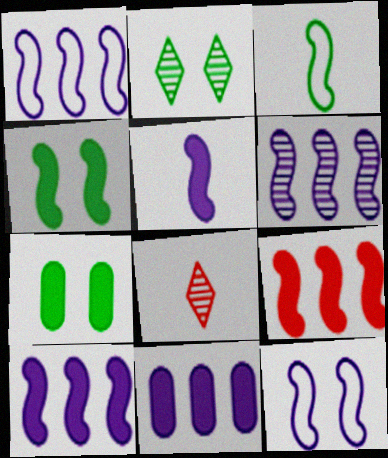[[1, 6, 10], 
[1, 7, 8], 
[4, 5, 9], 
[5, 6, 12]]